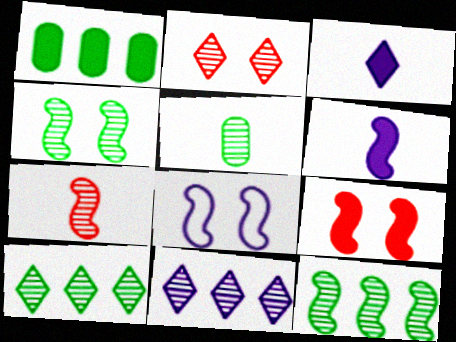[[1, 3, 9], 
[4, 5, 10], 
[4, 8, 9]]